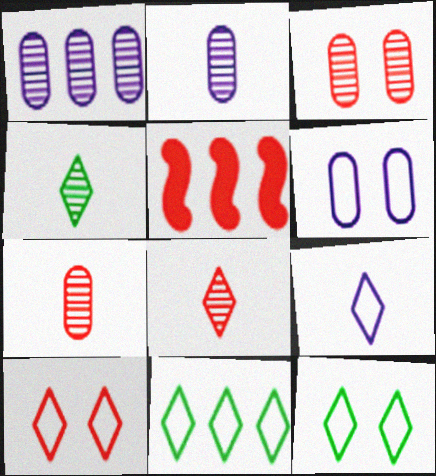[[1, 5, 11], 
[2, 5, 12], 
[4, 5, 6], 
[5, 7, 10], 
[9, 10, 11]]